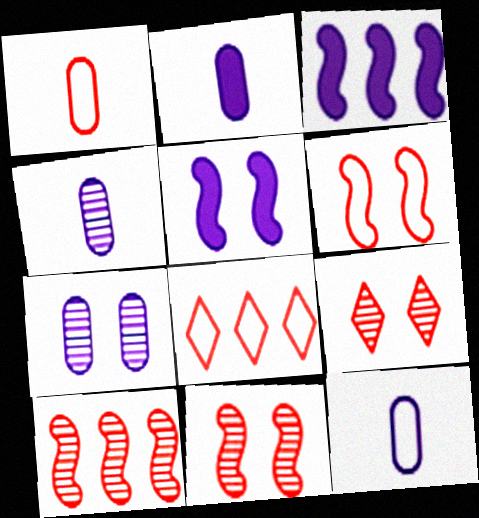[[1, 6, 8], 
[2, 4, 12]]